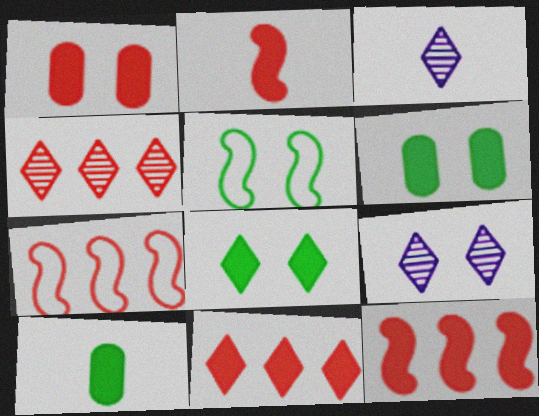[[1, 2, 11], 
[1, 5, 9], 
[3, 6, 7], 
[7, 9, 10]]